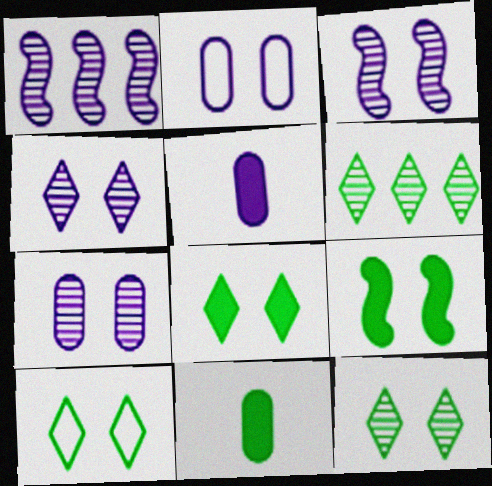[[3, 4, 7], 
[8, 10, 12]]